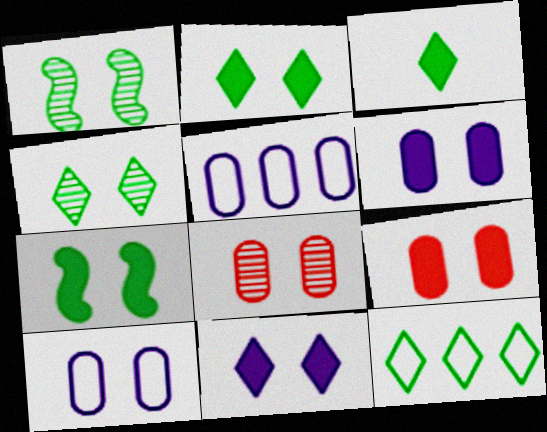[[3, 4, 12], 
[7, 9, 11]]